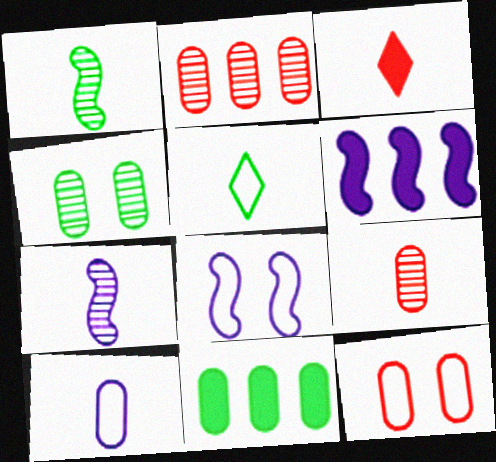[[1, 3, 10], 
[6, 7, 8]]